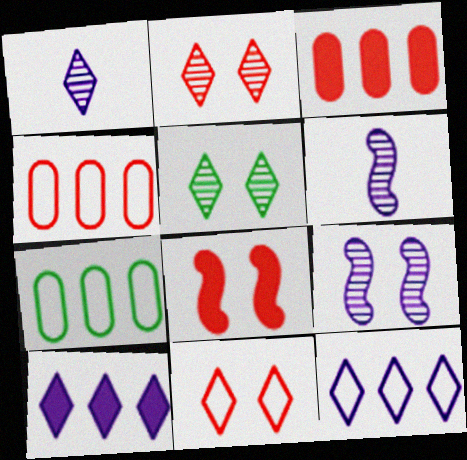[[1, 7, 8]]